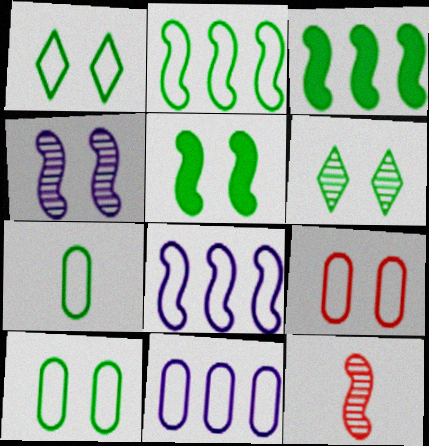[[1, 2, 7], 
[3, 6, 7], 
[5, 6, 10], 
[5, 8, 12], 
[7, 9, 11]]